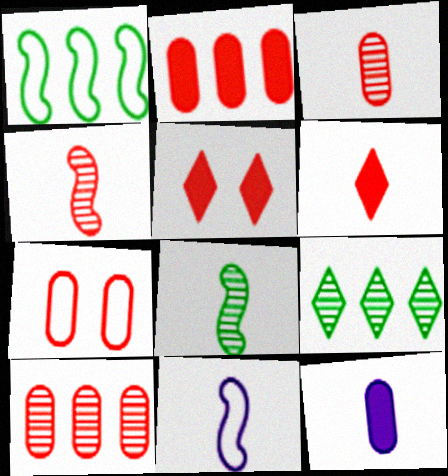[[2, 3, 7]]